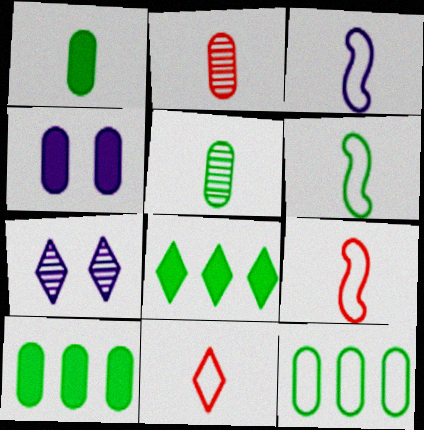[[2, 4, 12], 
[3, 6, 9], 
[7, 8, 11], 
[7, 9, 10]]